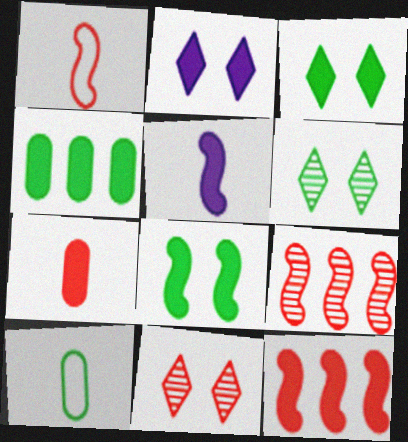[[2, 9, 10], 
[5, 8, 12]]